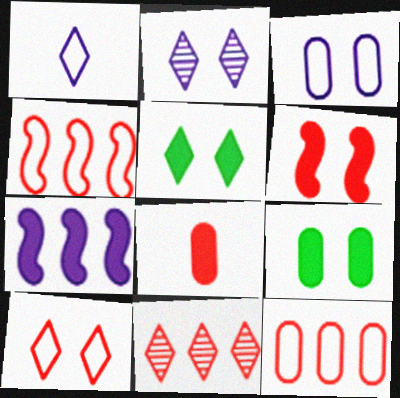[[1, 5, 11], 
[2, 5, 10], 
[5, 7, 8]]